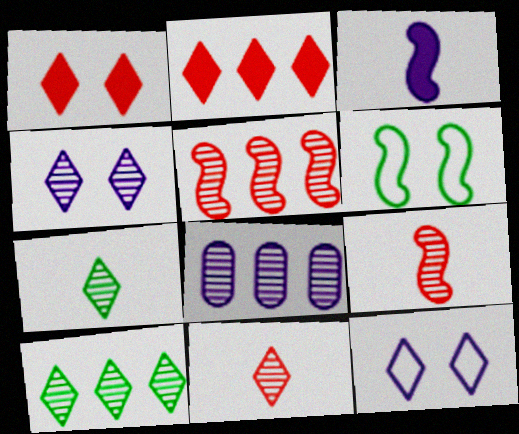[[2, 7, 12], 
[3, 5, 6], 
[3, 8, 12], 
[4, 10, 11], 
[5, 8, 10]]